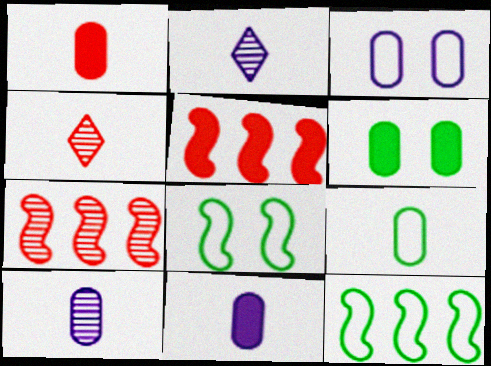[[1, 9, 10]]